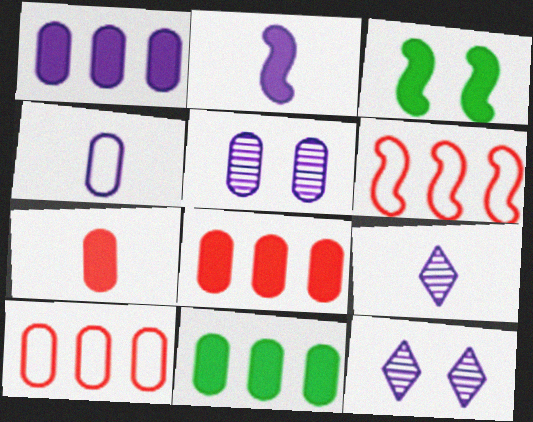[[1, 4, 5], 
[1, 8, 11], 
[2, 4, 9], 
[3, 9, 10]]